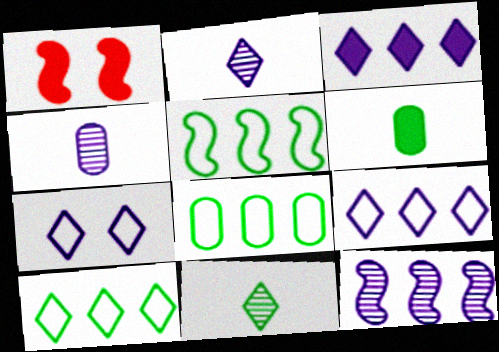[[1, 2, 8], 
[1, 3, 6], 
[1, 4, 10], 
[2, 3, 7], 
[5, 8, 10]]